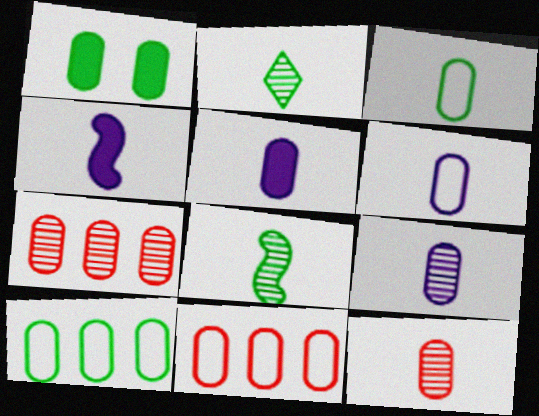[[1, 6, 7], 
[1, 9, 11], 
[3, 5, 12], 
[5, 6, 9]]